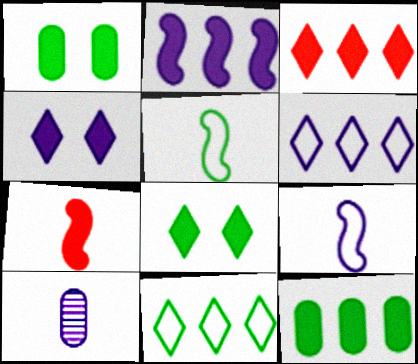[[2, 3, 12], 
[4, 7, 12]]